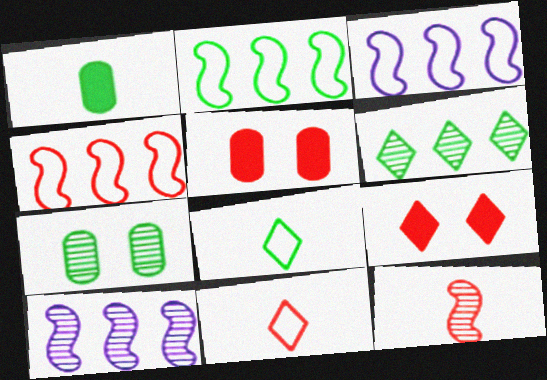[[2, 3, 4], 
[5, 8, 10]]